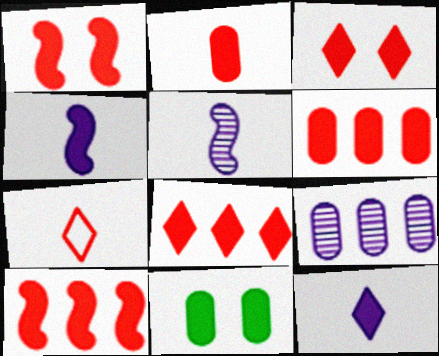[[1, 2, 8], 
[2, 3, 10], 
[4, 8, 11], 
[6, 8, 10], 
[10, 11, 12]]